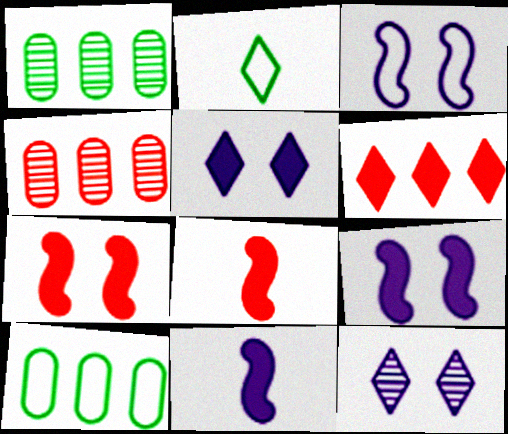[[2, 4, 9], 
[2, 6, 12], 
[8, 10, 12]]